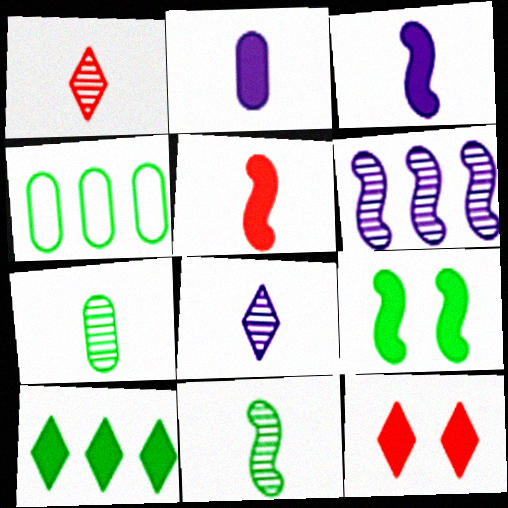[]